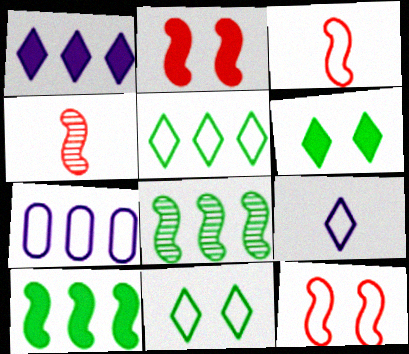[[3, 7, 11], 
[4, 6, 7]]